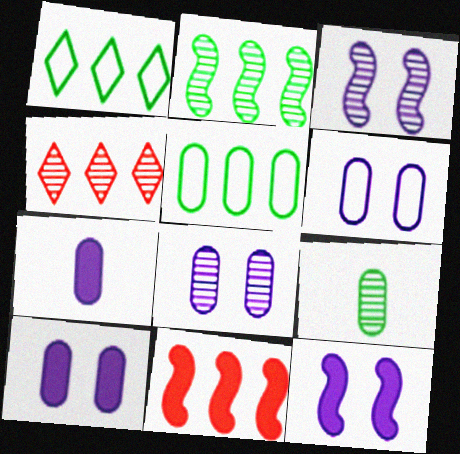[[3, 4, 9], 
[6, 8, 10]]